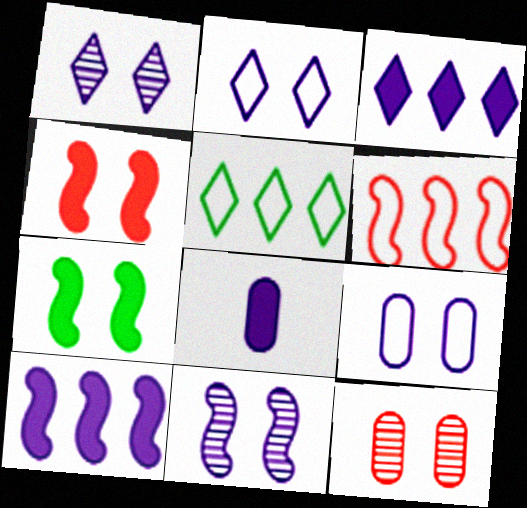[[2, 7, 12]]